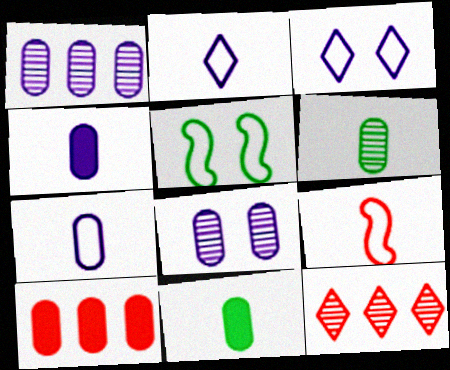[[4, 5, 12]]